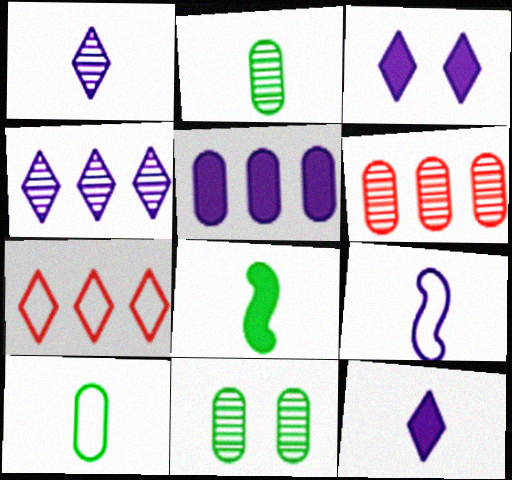[]